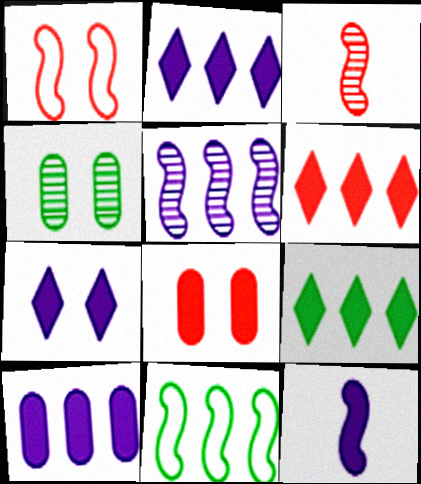[[1, 4, 7], 
[2, 6, 9], 
[7, 10, 12], 
[8, 9, 12]]